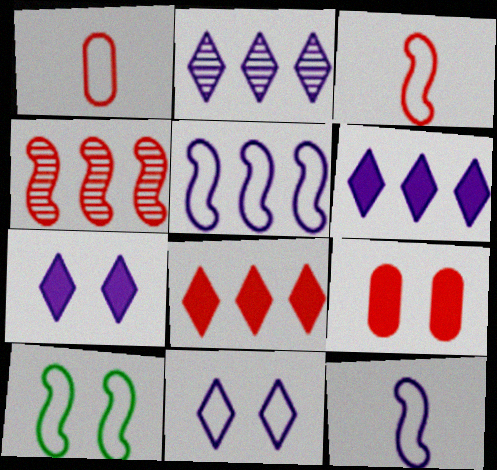[[3, 5, 10]]